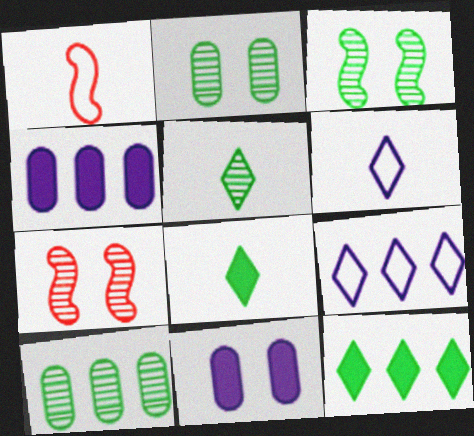[[3, 5, 10]]